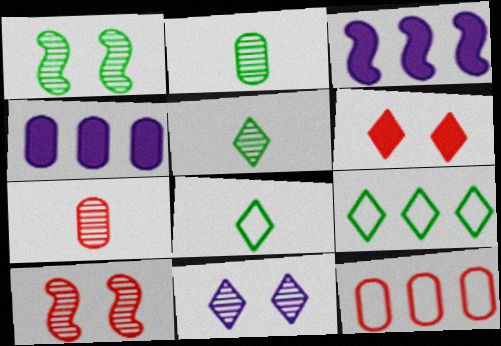[[4, 8, 10]]